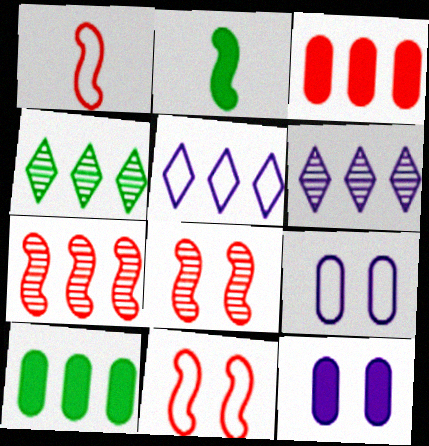[[1, 4, 12], 
[5, 7, 10]]